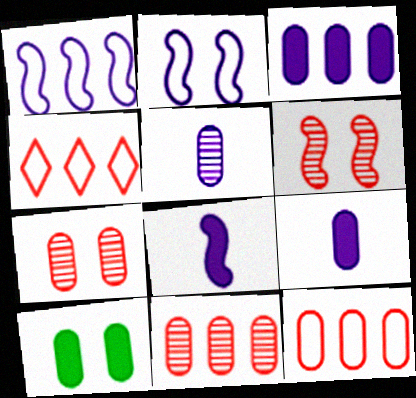[[5, 10, 12]]